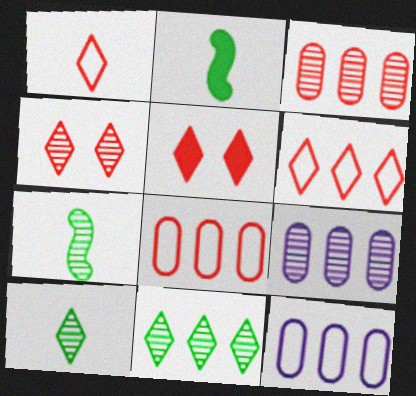[[2, 4, 12], 
[4, 7, 9], 
[5, 7, 12]]